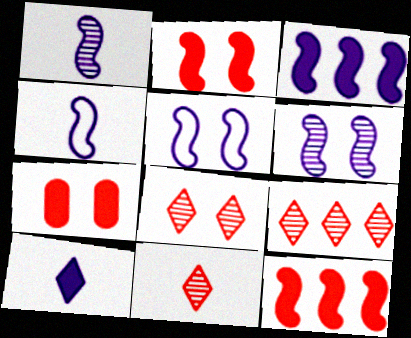[[1, 3, 5], 
[3, 4, 6], 
[8, 9, 11]]